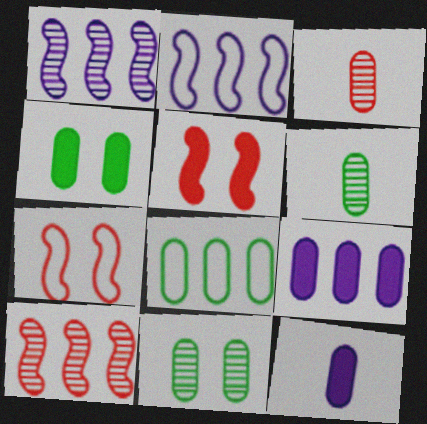[[4, 6, 8]]